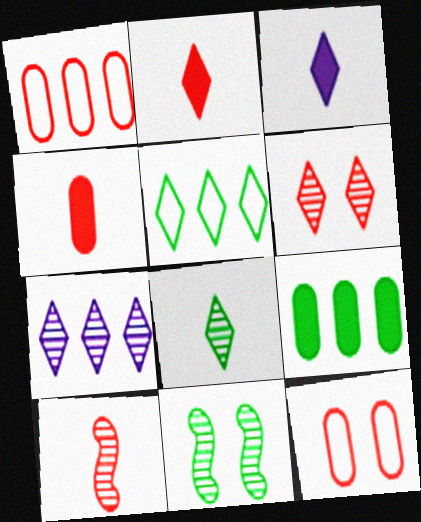[[1, 3, 11], 
[3, 5, 6], 
[6, 7, 8]]